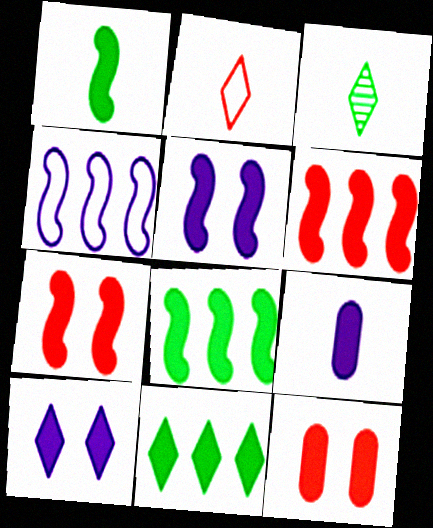[[1, 5, 6], 
[3, 4, 12], 
[7, 9, 11]]